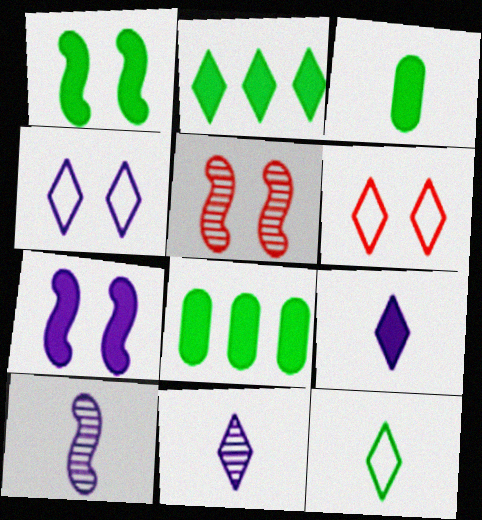[[1, 2, 3], 
[2, 6, 11], 
[6, 8, 10]]